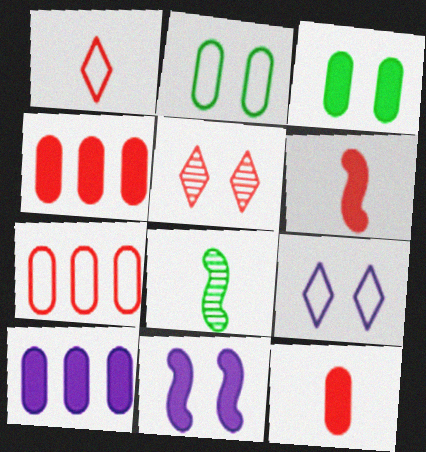[[2, 5, 11], 
[3, 10, 12], 
[4, 8, 9], 
[5, 6, 7]]